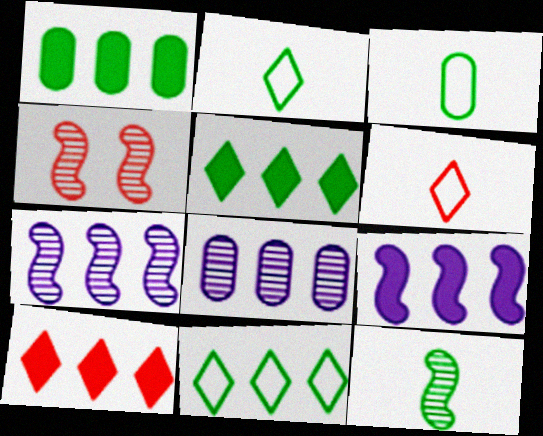[[1, 9, 10], 
[4, 7, 12]]